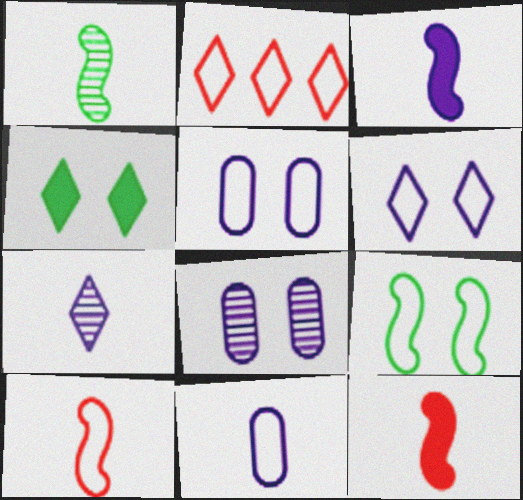[[1, 3, 10], 
[2, 4, 7], 
[2, 9, 11], 
[3, 7, 11]]